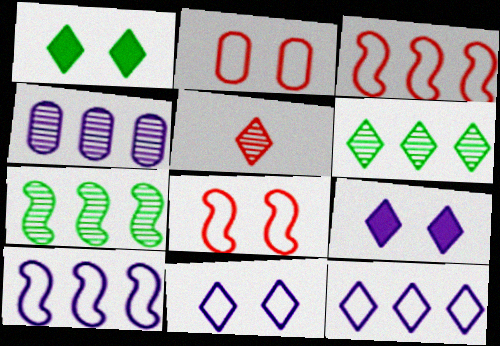[[1, 5, 12]]